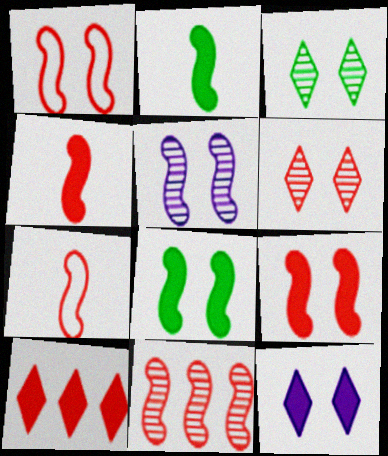[[1, 4, 11], 
[1, 5, 8], 
[7, 9, 11]]